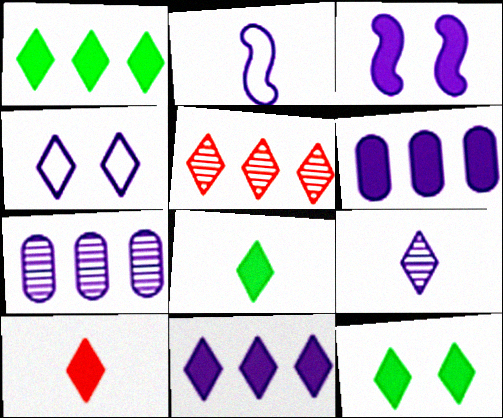[[1, 8, 12], 
[4, 5, 8], 
[4, 9, 11], 
[10, 11, 12]]